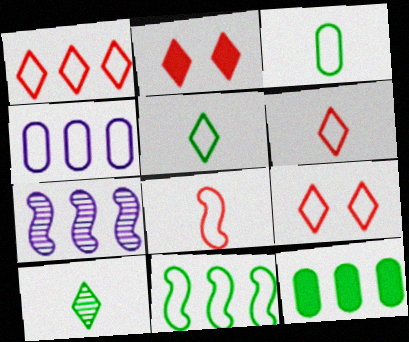[[1, 4, 11], 
[1, 6, 9], 
[1, 7, 12], 
[2, 3, 7]]